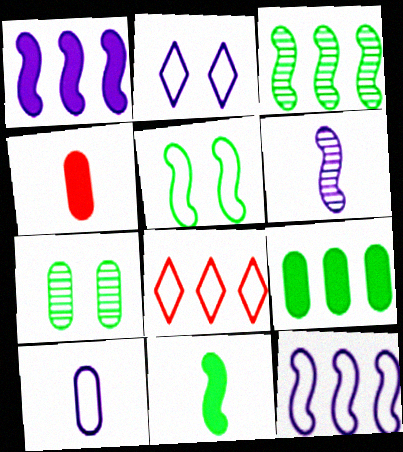[[2, 3, 4], 
[2, 10, 12], 
[3, 5, 11], 
[5, 8, 10]]